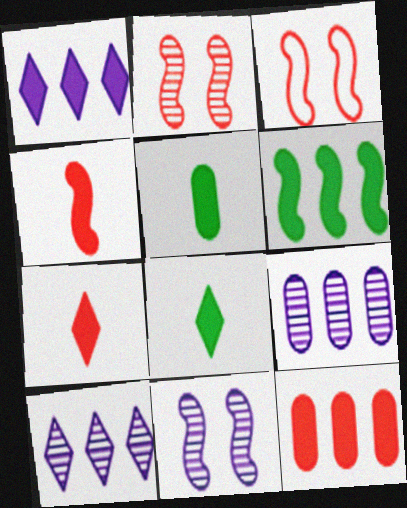[[1, 6, 12], 
[3, 5, 10], 
[3, 8, 9]]